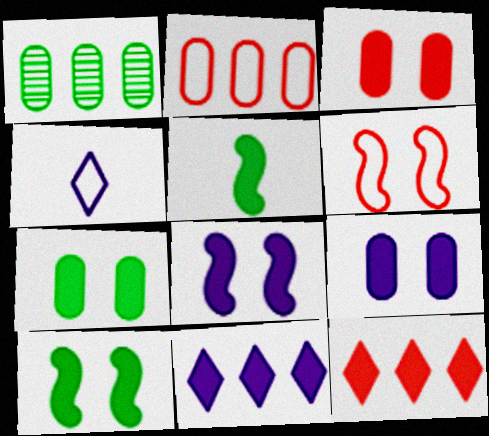[[3, 5, 11], 
[3, 7, 9], 
[5, 9, 12]]